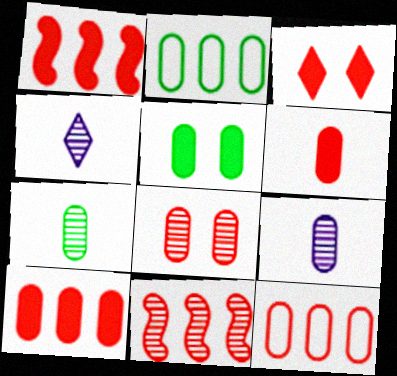[[1, 3, 6], 
[2, 5, 7], 
[5, 9, 12], 
[6, 8, 12]]